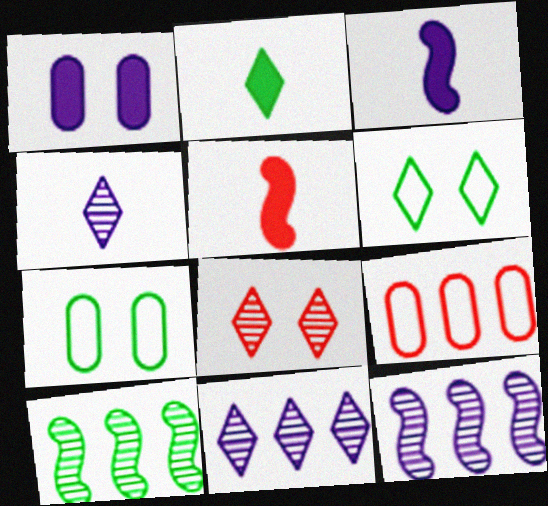[[2, 7, 10], 
[5, 7, 11], 
[5, 8, 9]]